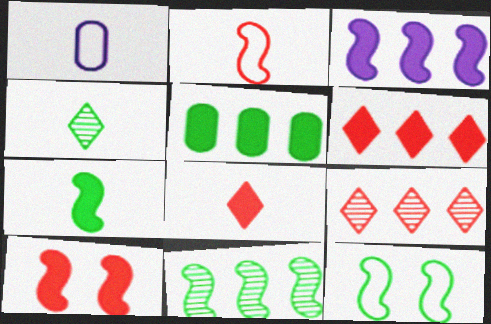[[3, 5, 6], 
[3, 7, 10], 
[4, 5, 12], 
[7, 11, 12]]